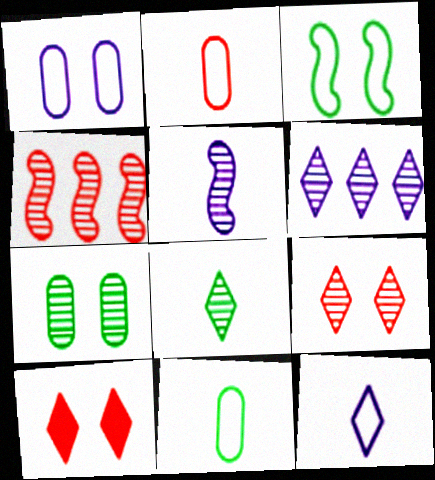[[2, 4, 10], 
[6, 8, 9]]